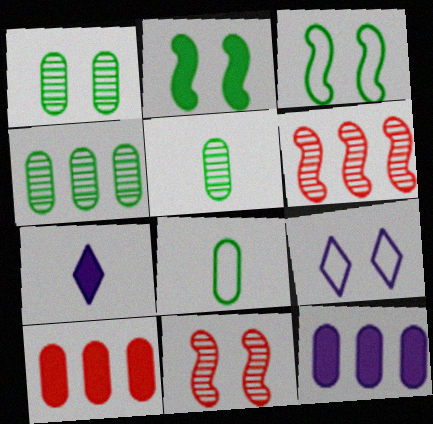[[1, 4, 5], 
[2, 7, 10]]